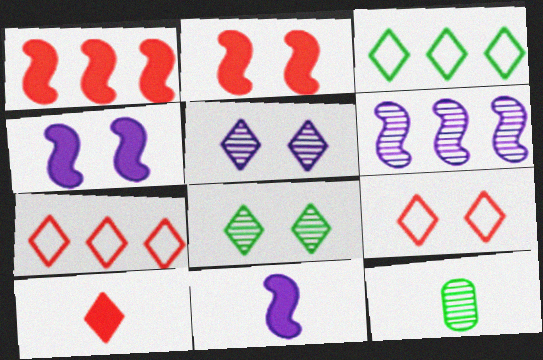[[3, 5, 10], 
[4, 7, 12]]